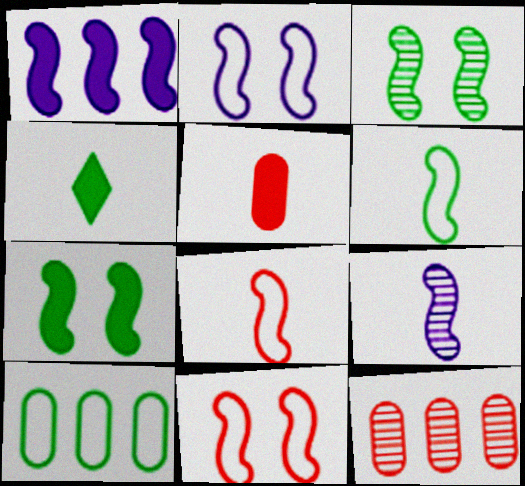[[1, 2, 9], 
[1, 3, 8], 
[2, 4, 12], 
[3, 4, 10]]